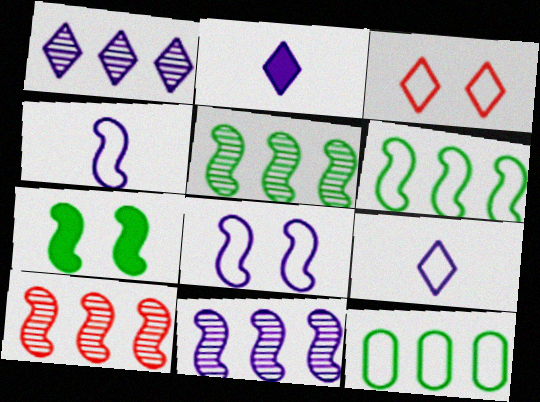[[3, 4, 12], 
[4, 7, 10], 
[5, 10, 11]]